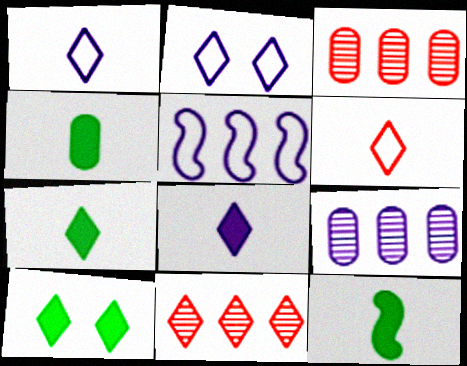[[1, 10, 11], 
[2, 3, 12], 
[2, 7, 11], 
[4, 7, 12]]